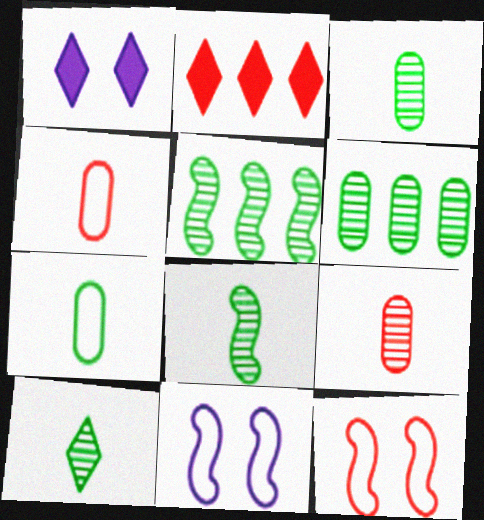[[1, 4, 5], 
[2, 3, 11], 
[2, 9, 12], 
[3, 8, 10]]